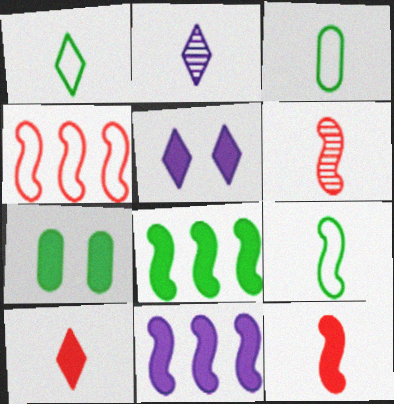[[1, 2, 10], 
[1, 3, 9], 
[2, 3, 12], 
[2, 4, 7], 
[7, 10, 11]]